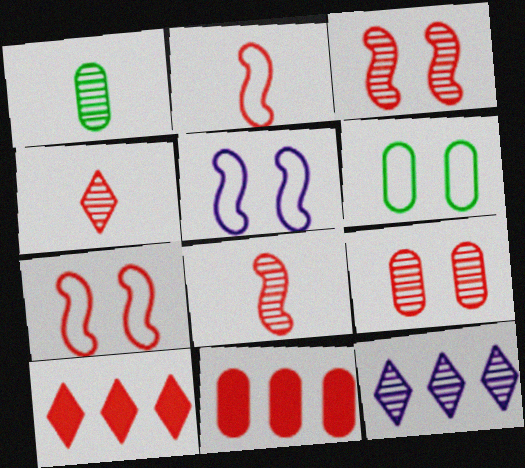[[1, 3, 12], 
[1, 5, 10], 
[2, 9, 10], 
[4, 7, 11]]